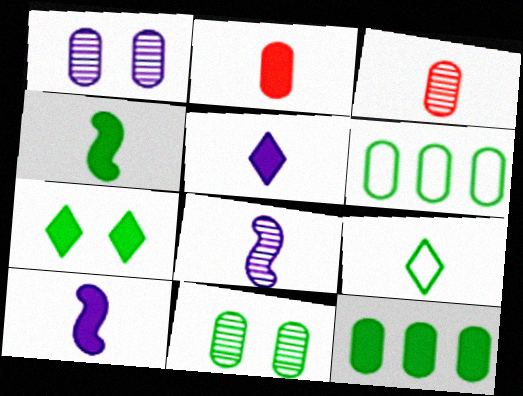[[1, 2, 6], 
[2, 4, 5], 
[2, 8, 9], 
[3, 9, 10], 
[4, 7, 12]]